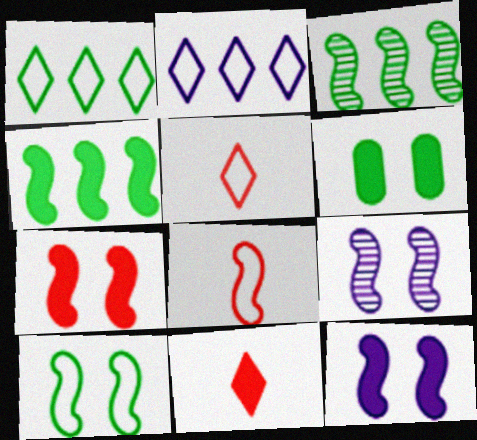[[3, 8, 12], 
[4, 8, 9], 
[7, 9, 10]]